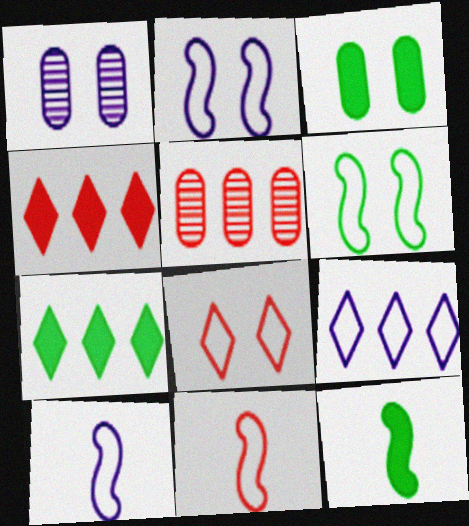[[1, 7, 11], 
[3, 7, 12]]